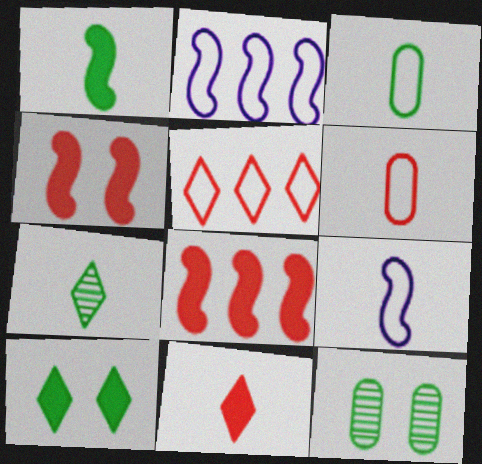[[1, 3, 7], 
[2, 11, 12]]